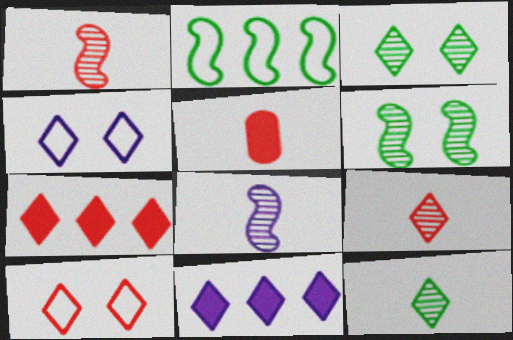[[4, 7, 12], 
[7, 9, 10], 
[10, 11, 12]]